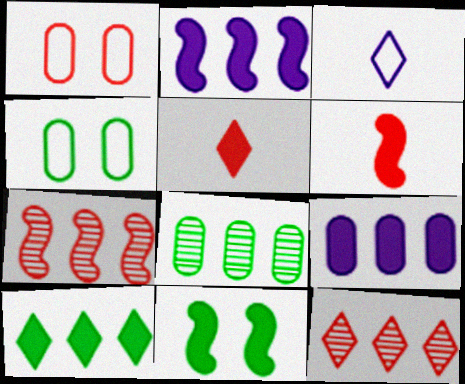[[1, 5, 7], 
[1, 6, 12], 
[2, 6, 11], 
[5, 9, 11]]